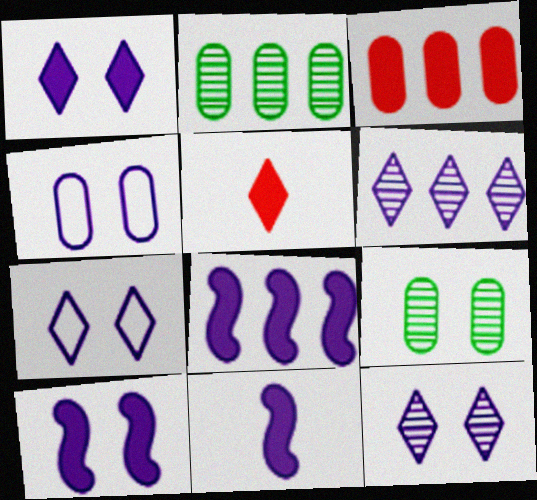[[1, 7, 12], 
[4, 6, 11], 
[4, 10, 12], 
[8, 10, 11]]